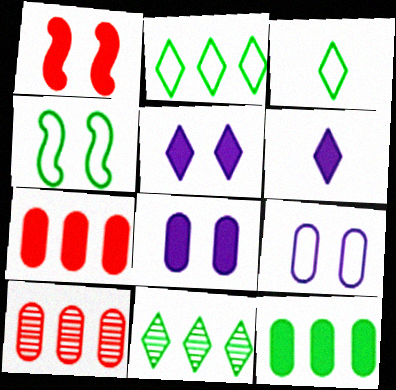[[1, 6, 12], 
[4, 6, 10]]